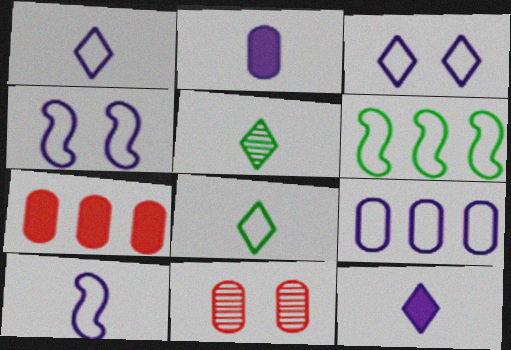[[1, 4, 9], 
[3, 9, 10], 
[4, 5, 7], 
[6, 11, 12]]